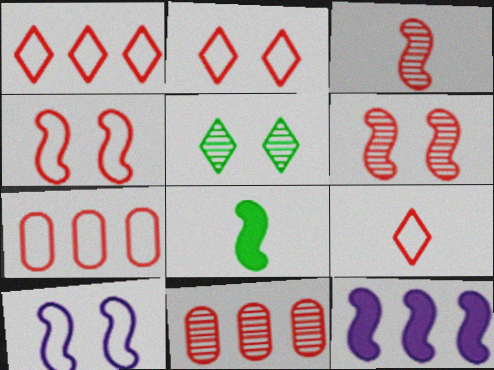[[1, 2, 9], 
[4, 7, 9]]